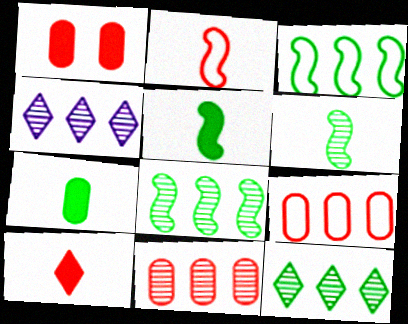[[4, 8, 11]]